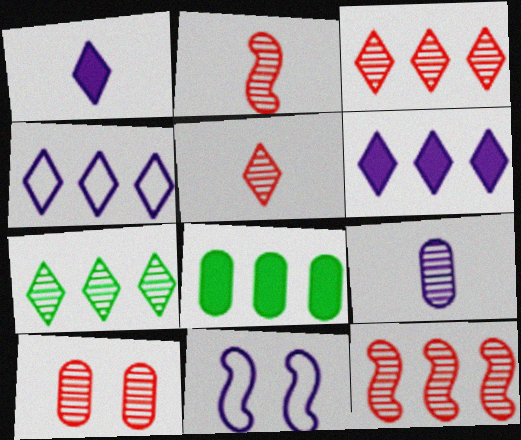[[2, 3, 10], 
[4, 8, 12], 
[5, 8, 11], 
[5, 10, 12], 
[6, 9, 11]]